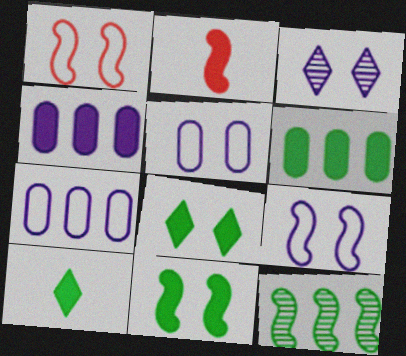[[2, 4, 8], 
[2, 9, 12], 
[6, 10, 11]]